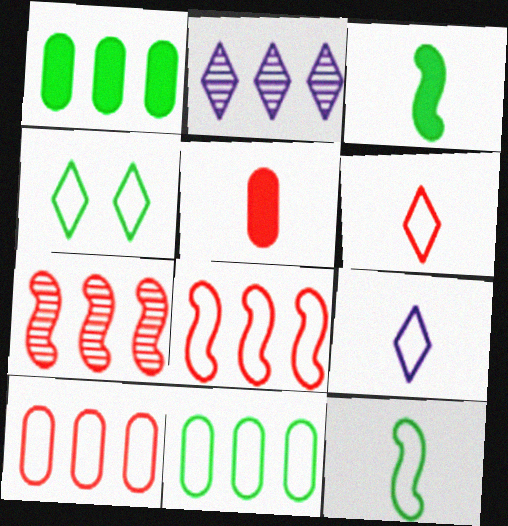[[1, 2, 8], 
[4, 11, 12]]